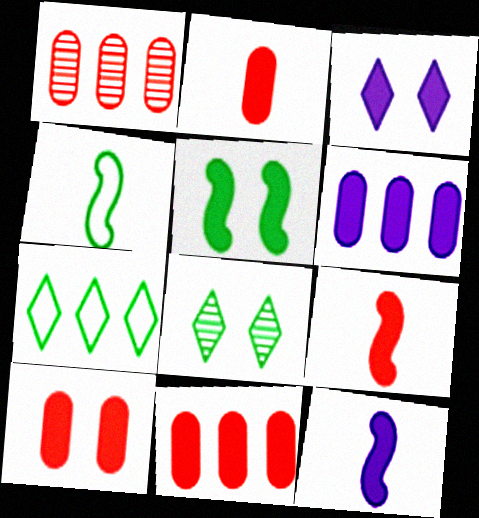[[1, 3, 4], 
[2, 10, 11], 
[3, 5, 10], 
[3, 6, 12]]